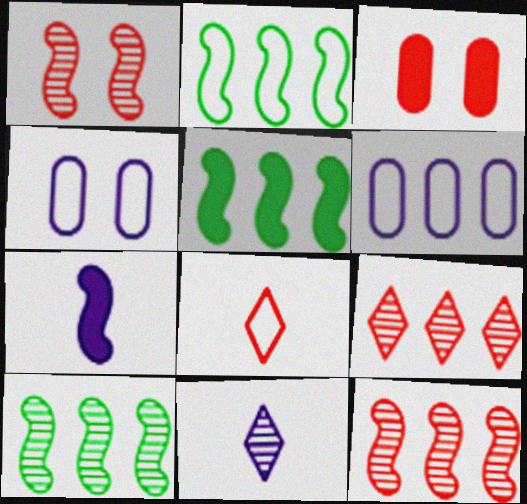[[1, 2, 7], 
[2, 3, 11], 
[2, 4, 8], 
[2, 5, 10], 
[3, 8, 12], 
[5, 6, 9]]